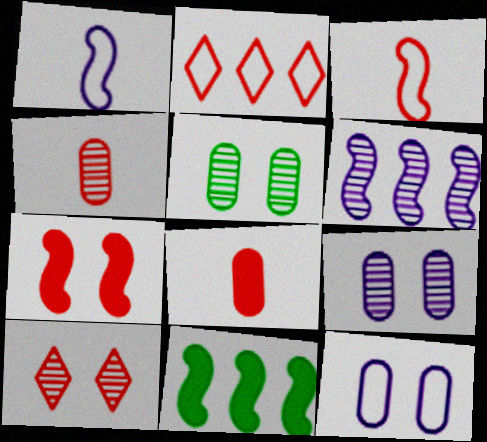[[2, 4, 7]]